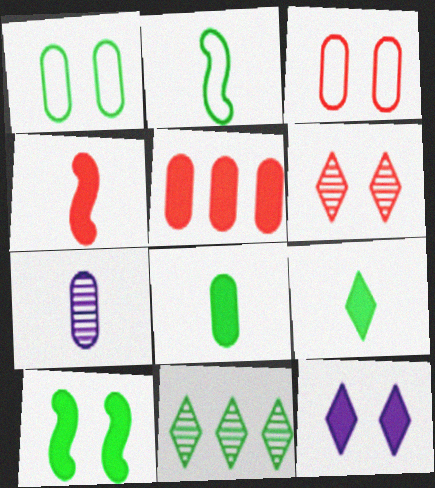[[1, 5, 7]]